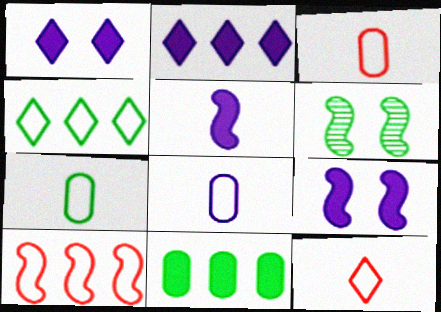[[2, 3, 6], 
[3, 7, 8], 
[5, 6, 10]]